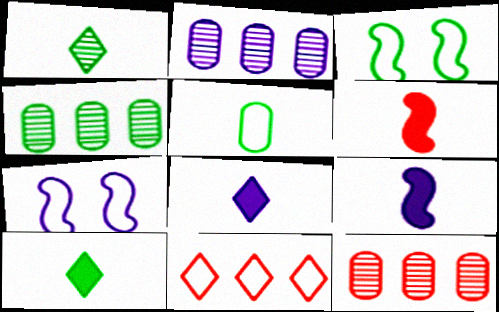[[2, 4, 12], 
[2, 7, 8], 
[3, 4, 10], 
[3, 8, 12], 
[5, 7, 11], 
[7, 10, 12]]